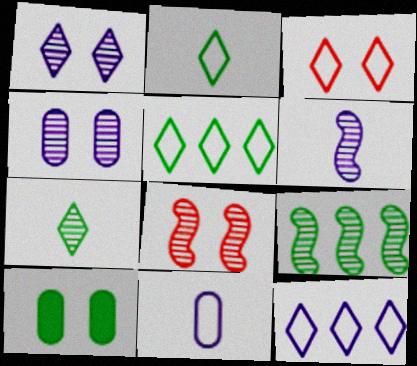[[2, 3, 12], 
[2, 9, 10], 
[6, 8, 9]]